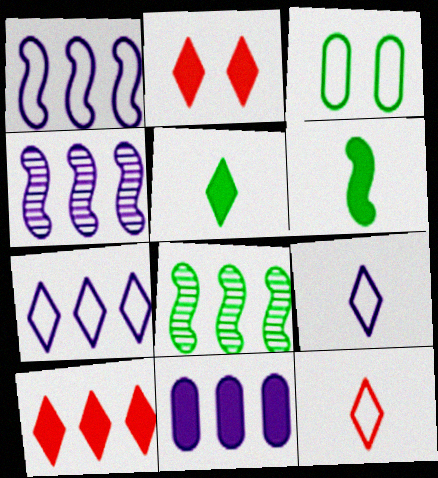[[1, 3, 12], 
[2, 6, 11], 
[3, 5, 8], 
[4, 7, 11]]